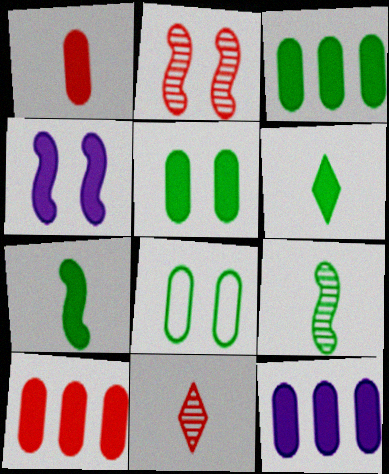[[1, 5, 12], 
[3, 10, 12], 
[4, 6, 10]]